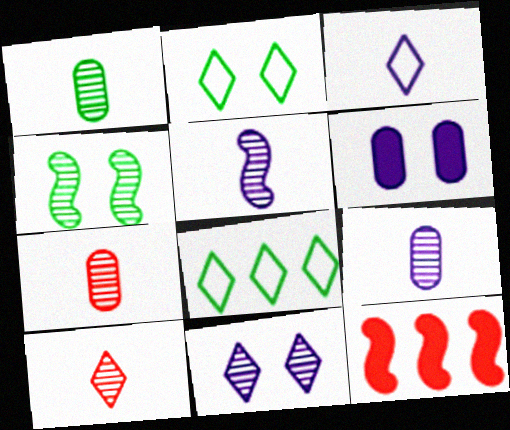[[1, 5, 10], 
[1, 7, 9], 
[2, 9, 12]]